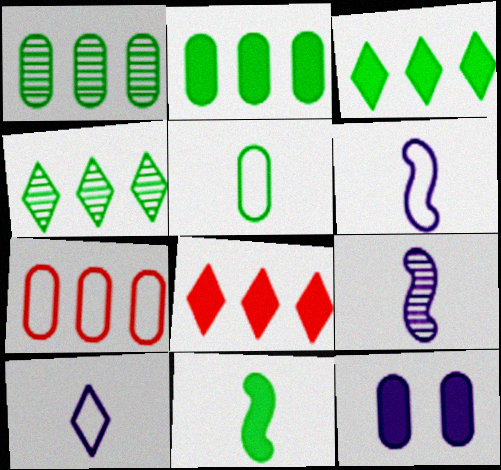[[8, 11, 12]]